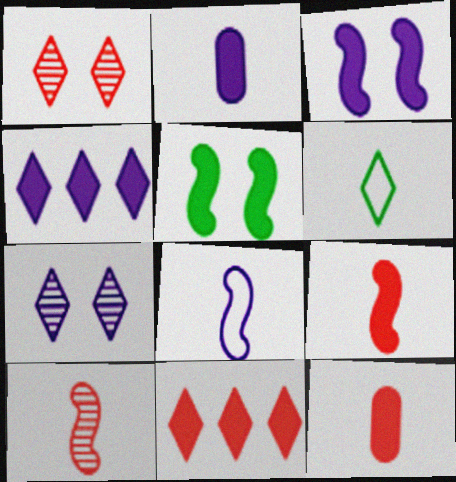[[1, 4, 6], 
[2, 3, 4], 
[2, 5, 11], 
[2, 6, 10], 
[4, 5, 12], 
[6, 7, 11]]